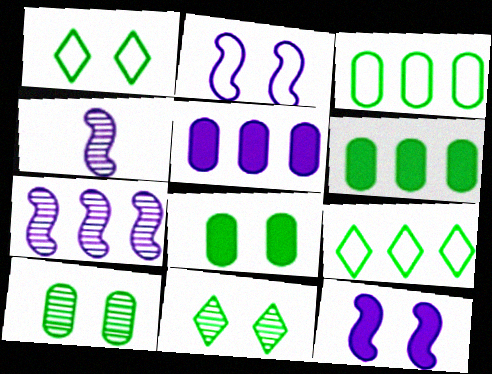[]